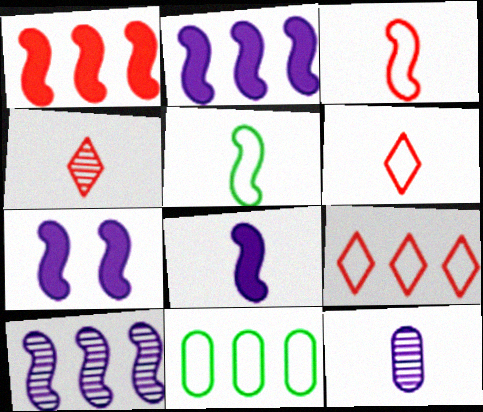[[2, 7, 8], 
[4, 7, 11]]